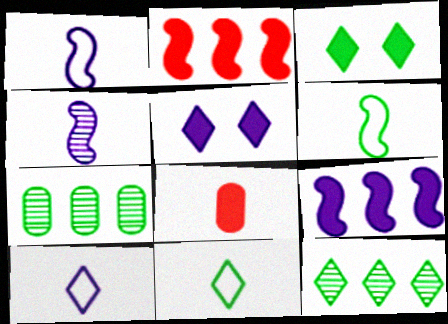[[3, 6, 7], 
[3, 8, 9], 
[3, 11, 12], 
[4, 8, 11]]